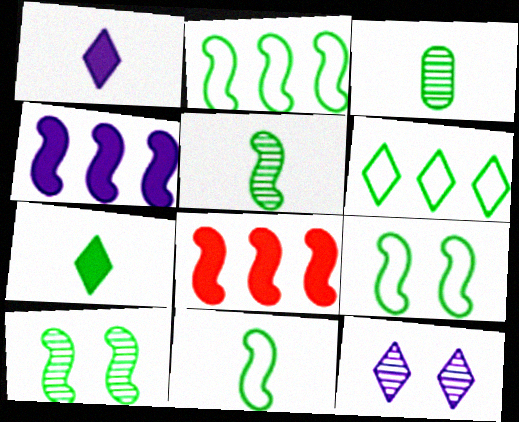[[2, 9, 11], 
[3, 7, 11]]